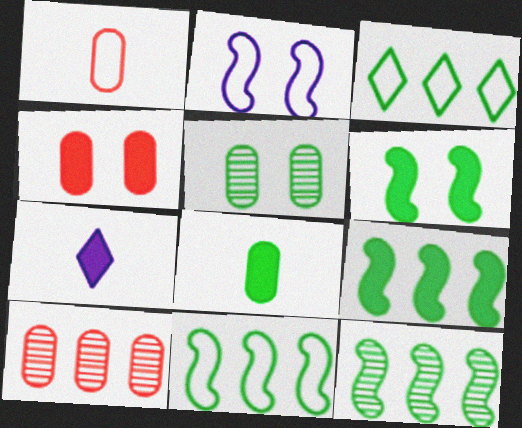[[1, 2, 3], 
[1, 4, 10], 
[4, 7, 9], 
[9, 11, 12]]